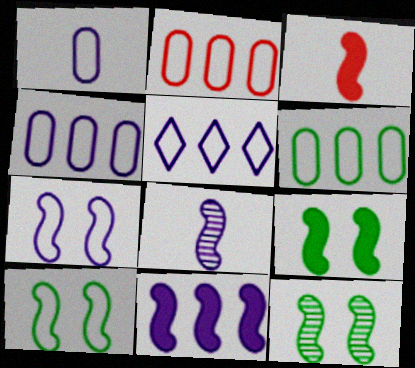[[1, 5, 7], 
[2, 4, 6], 
[3, 9, 11], 
[7, 8, 11], 
[9, 10, 12]]